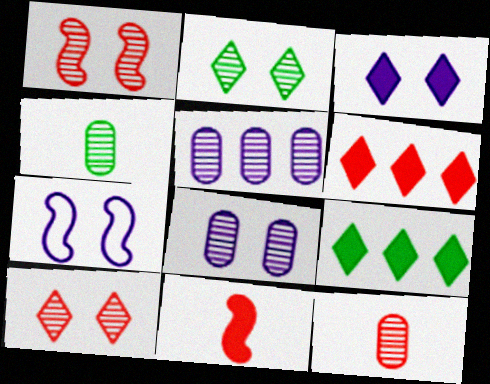[[1, 2, 8], 
[3, 7, 8], 
[4, 6, 7], 
[7, 9, 12]]